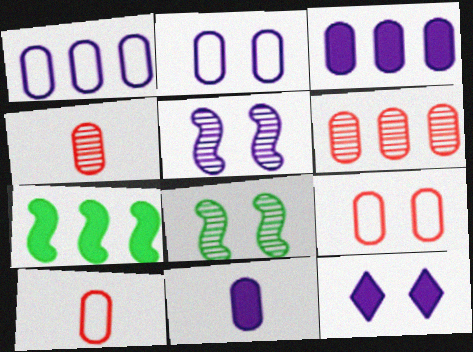[[2, 5, 12], 
[8, 9, 12]]